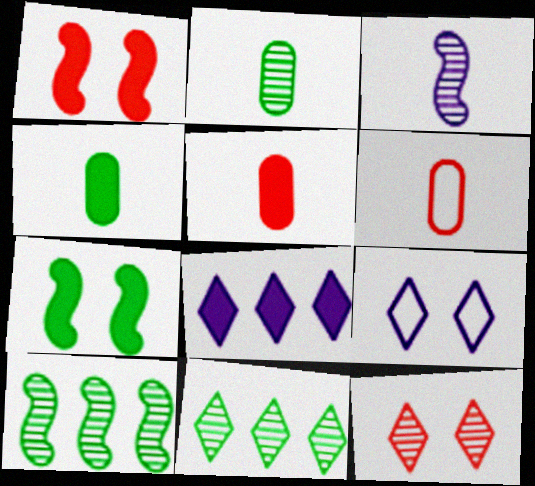[[1, 4, 8], 
[5, 7, 8], 
[5, 9, 10]]